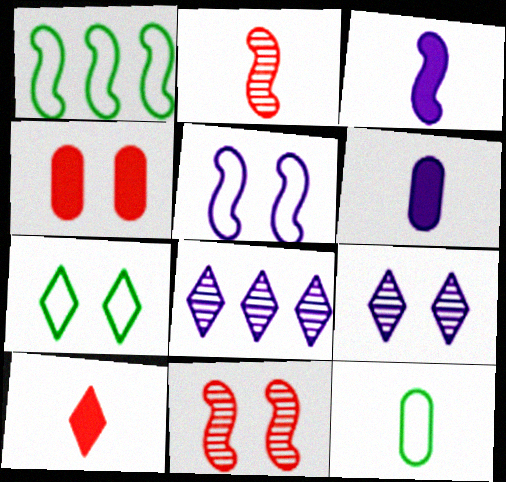[[1, 3, 11], 
[1, 7, 12], 
[5, 6, 8], 
[7, 8, 10]]